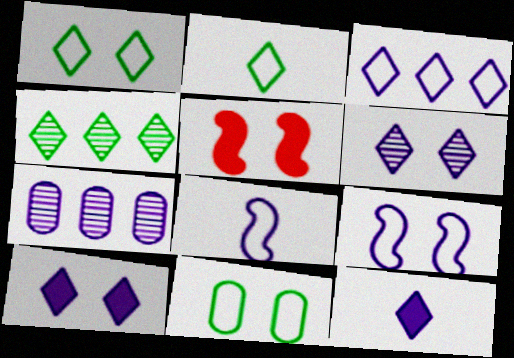[[2, 5, 7], 
[3, 6, 12], 
[5, 6, 11], 
[7, 8, 10], 
[7, 9, 12]]